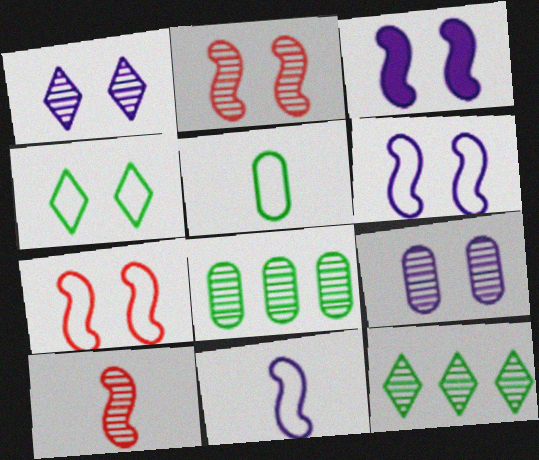[[1, 8, 10], 
[9, 10, 12]]